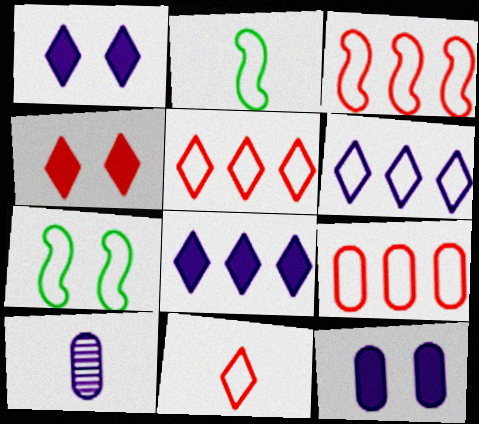[[3, 5, 9]]